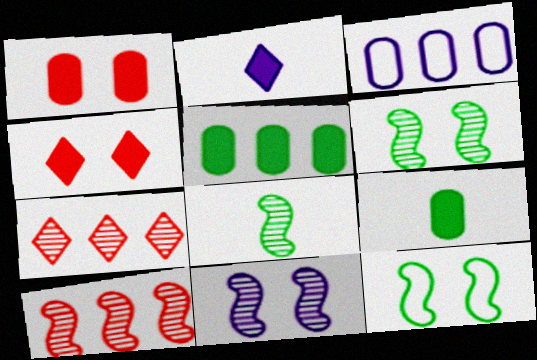[[2, 3, 11], 
[3, 4, 8], 
[8, 10, 11]]